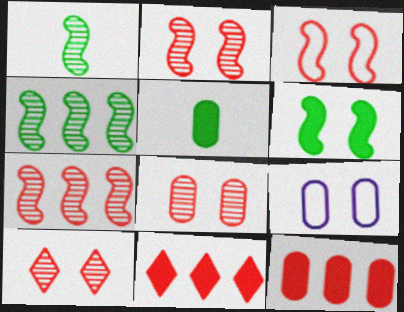[[1, 9, 11], 
[2, 8, 10], 
[6, 9, 10]]